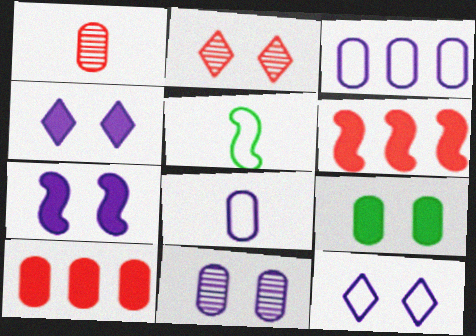[[1, 3, 9], 
[7, 11, 12]]